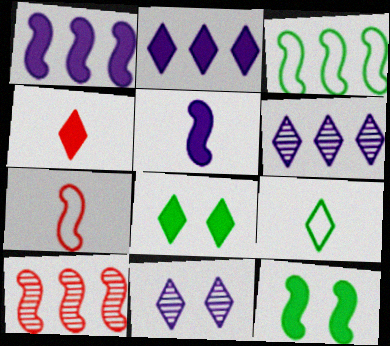[[1, 3, 10], 
[2, 4, 8]]